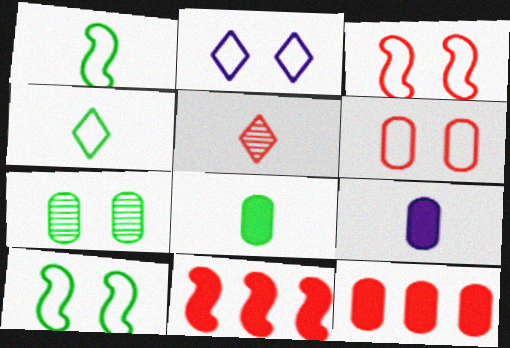[[1, 5, 9], 
[2, 6, 10], 
[3, 5, 12], 
[5, 6, 11]]